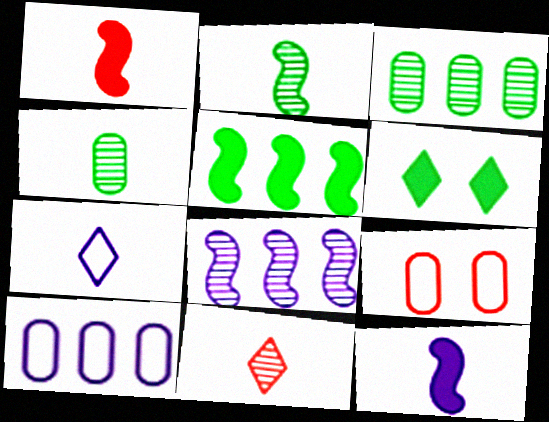[[1, 4, 7]]